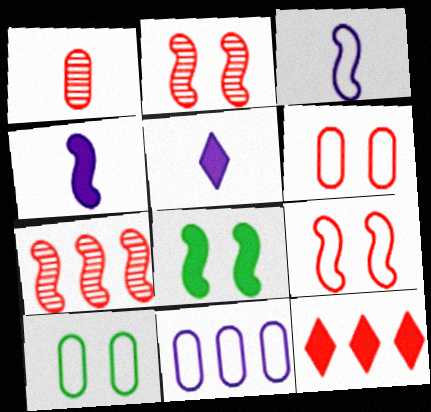[[1, 9, 12], 
[3, 7, 8], 
[5, 7, 10]]